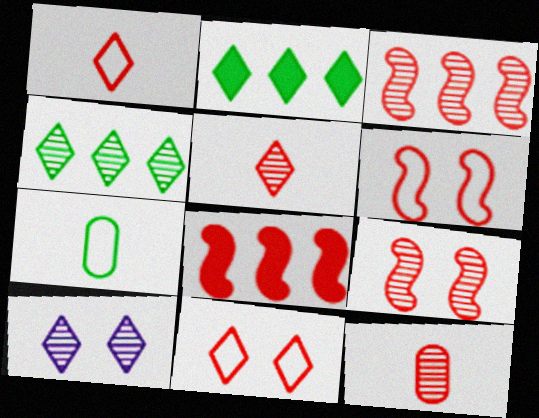[[1, 2, 10], 
[4, 5, 10], 
[7, 8, 10], 
[8, 11, 12]]